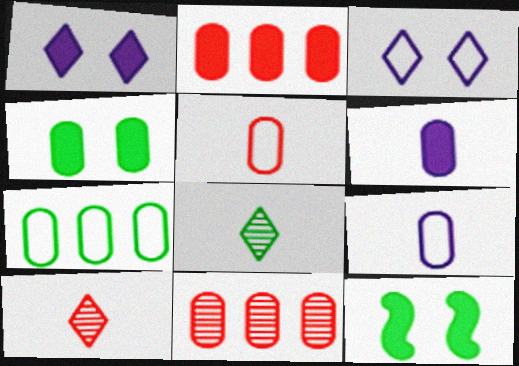[[2, 4, 6], 
[4, 9, 11], 
[7, 8, 12]]